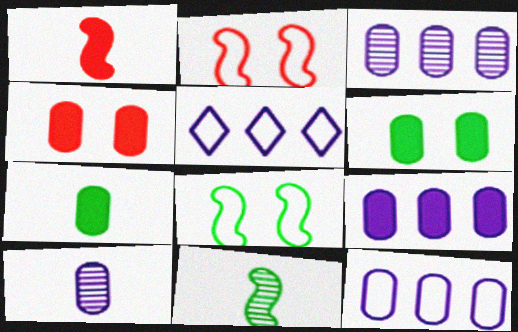[[3, 9, 12], 
[4, 5, 11], 
[4, 7, 9]]